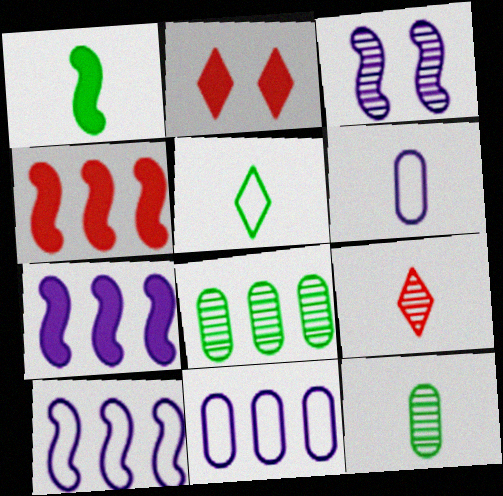[[1, 5, 12], 
[1, 6, 9], 
[2, 10, 12], 
[3, 8, 9]]